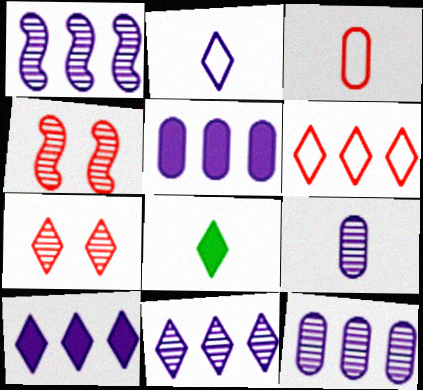[[1, 11, 12]]